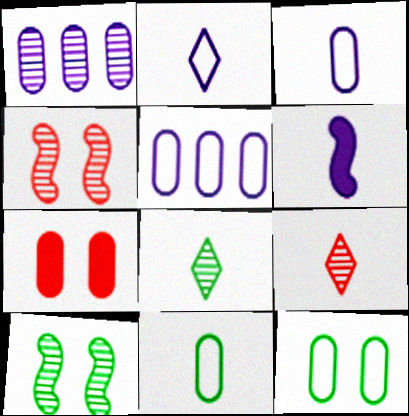[[1, 4, 8], 
[1, 7, 11], 
[1, 9, 10], 
[6, 9, 11]]